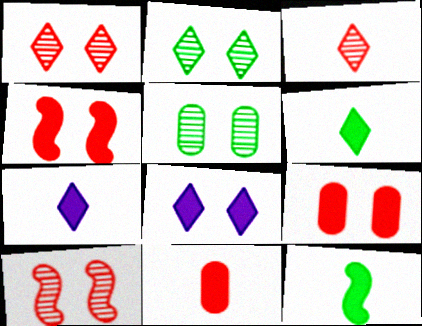[[7, 11, 12]]